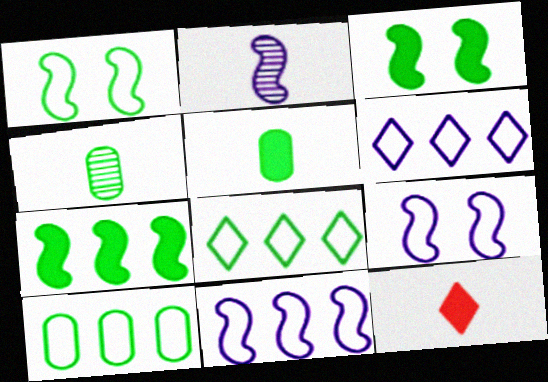[[3, 4, 8]]